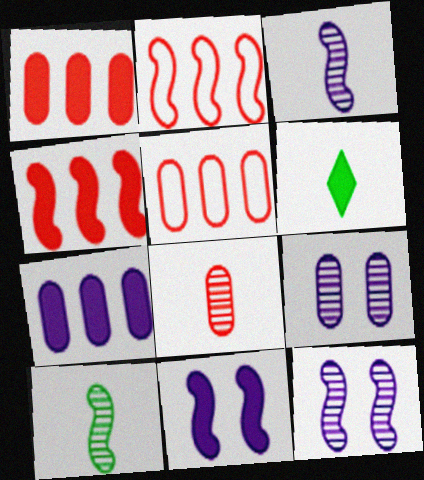[[1, 6, 11], 
[2, 6, 9], 
[2, 10, 11], 
[5, 6, 12]]